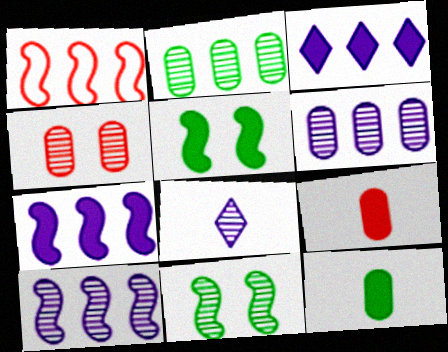[[1, 2, 3], 
[3, 5, 9]]